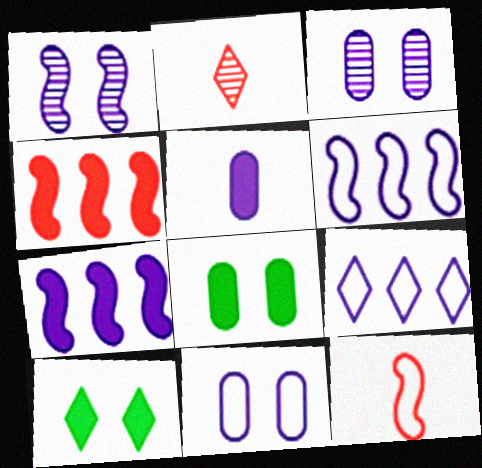[[1, 5, 9], 
[2, 6, 8], 
[2, 9, 10], 
[4, 5, 10]]